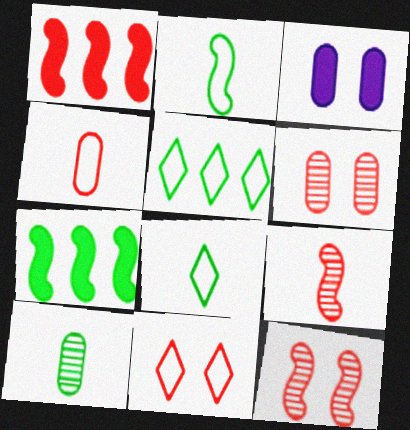[[3, 5, 9]]